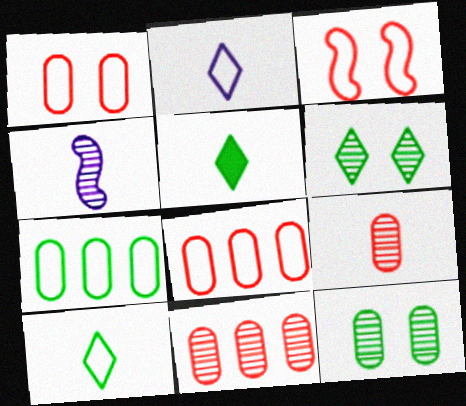[[2, 3, 7], 
[4, 6, 11]]